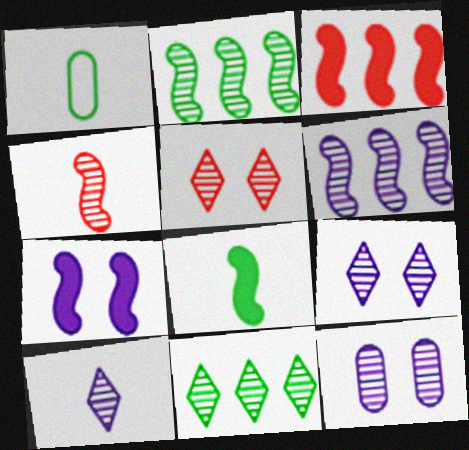[[1, 3, 9], 
[3, 7, 8], 
[4, 11, 12], 
[5, 10, 11], 
[6, 10, 12]]